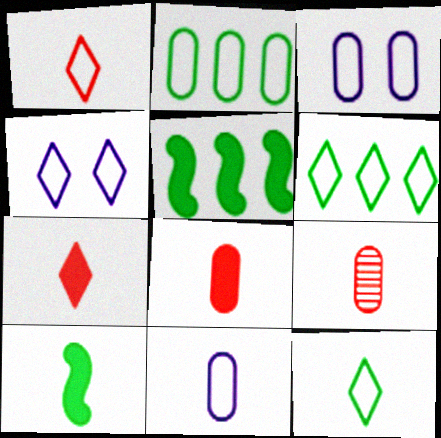[[1, 4, 6], 
[4, 5, 9]]